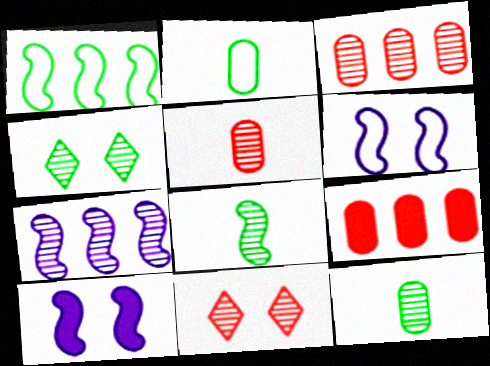[[4, 5, 7], 
[7, 11, 12]]